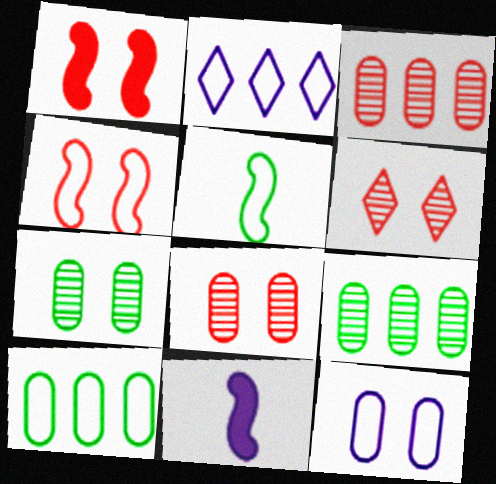[[6, 10, 11]]